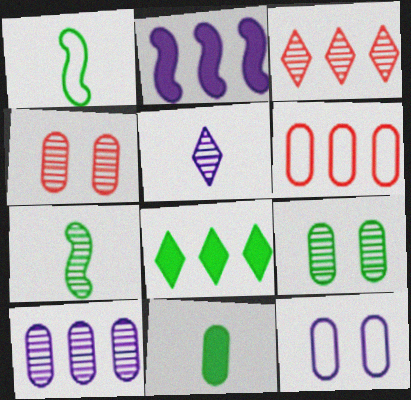[[1, 8, 9], 
[2, 5, 12]]